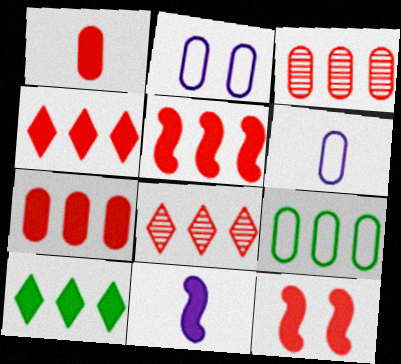[[1, 4, 12], 
[4, 5, 7]]